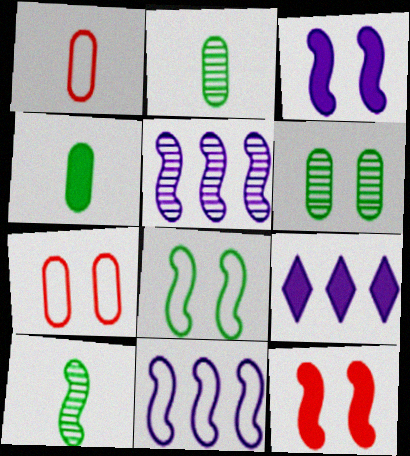[[4, 9, 12], 
[7, 9, 10], 
[10, 11, 12]]